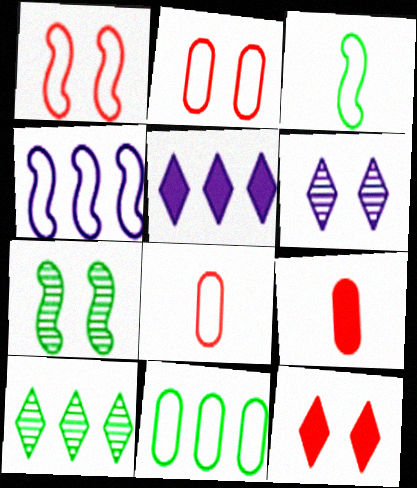[[1, 3, 4], 
[5, 7, 8]]